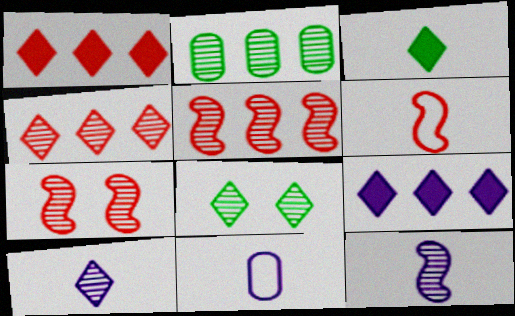[[2, 7, 10], 
[4, 8, 10]]